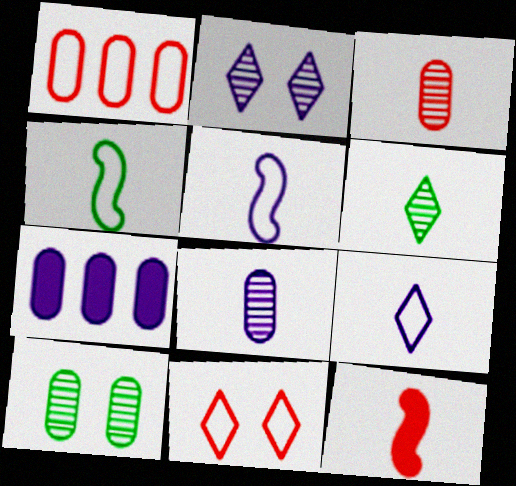[[2, 5, 7]]